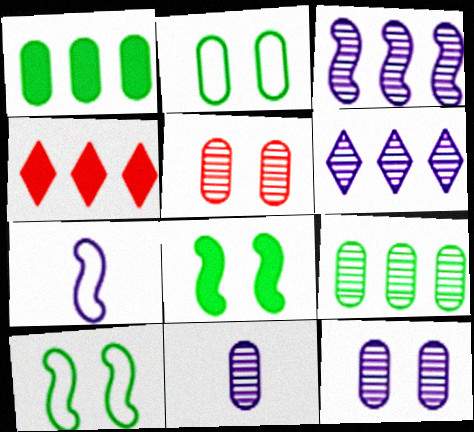[[4, 10, 11], 
[5, 9, 11]]